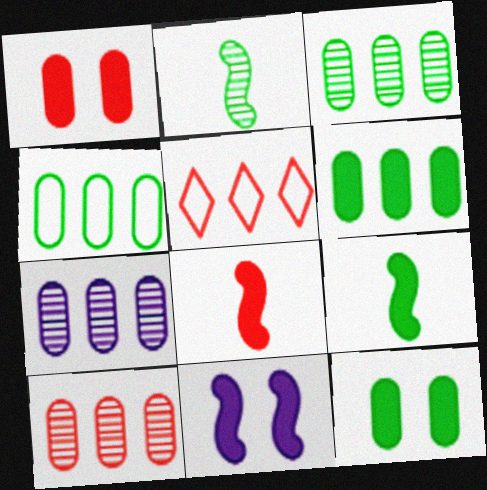[[3, 4, 6], 
[3, 7, 10]]